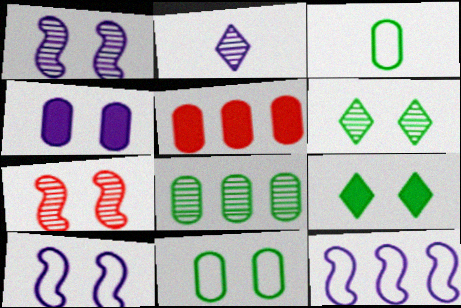[[2, 4, 12], 
[2, 7, 8]]